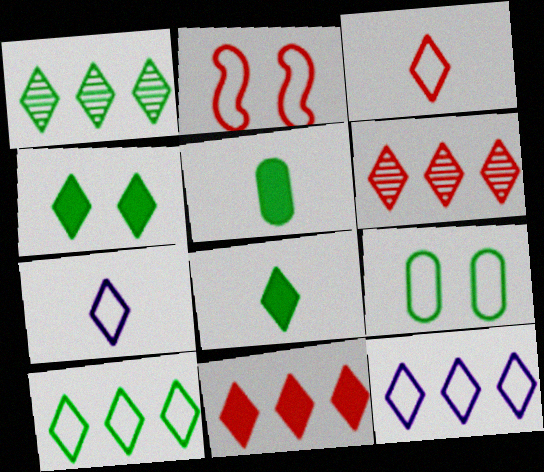[[1, 11, 12], 
[4, 6, 7]]